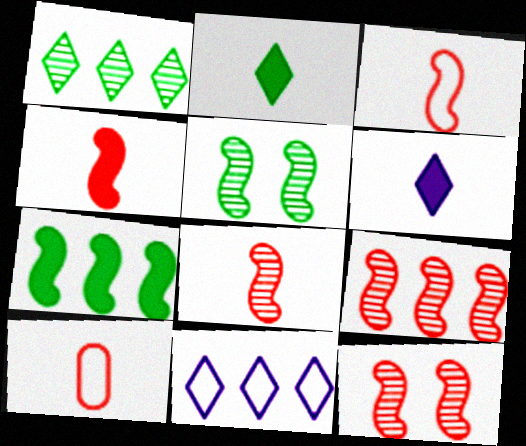[[3, 4, 8], 
[8, 9, 12]]